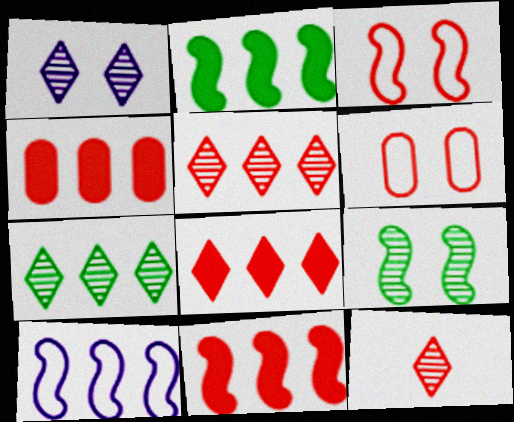[[1, 7, 12], 
[3, 4, 12], 
[4, 7, 10], 
[4, 8, 11], 
[6, 11, 12]]